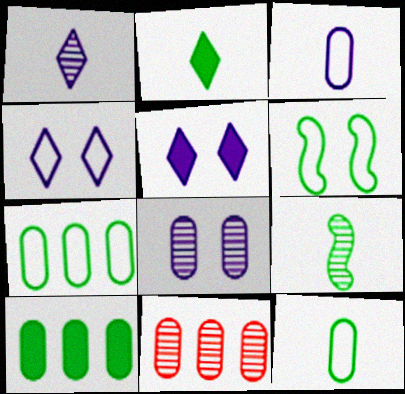[[2, 9, 12]]